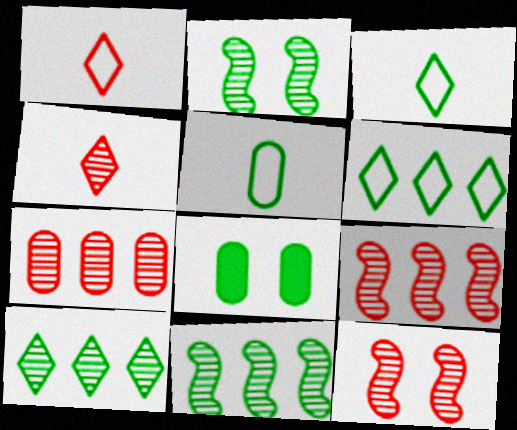[[3, 8, 11], 
[4, 7, 12]]